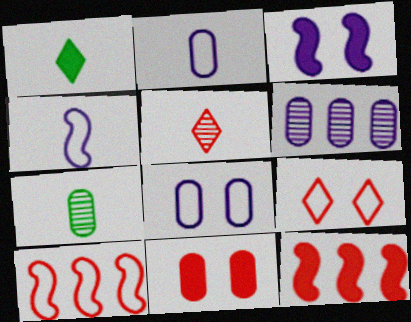[[5, 10, 11]]